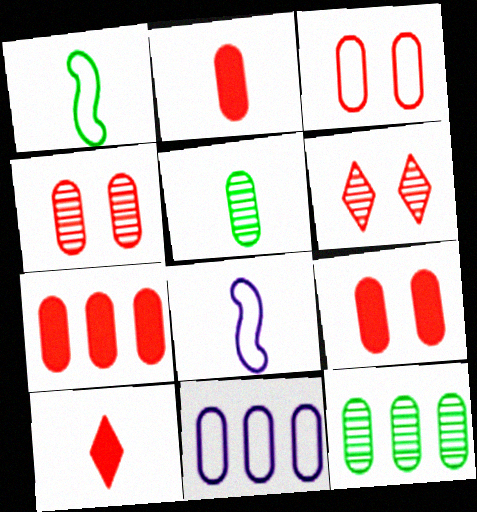[[2, 7, 9], 
[3, 4, 9], 
[5, 8, 10], 
[5, 9, 11], 
[7, 11, 12]]